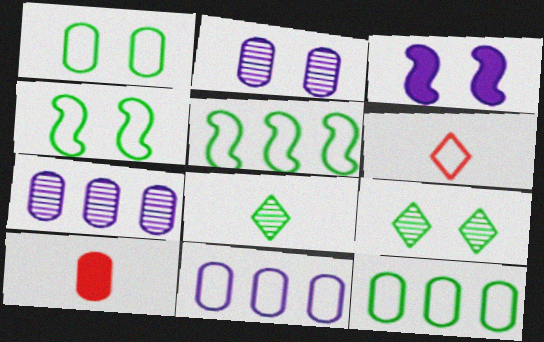[[1, 7, 10], 
[2, 10, 12], 
[4, 6, 11]]